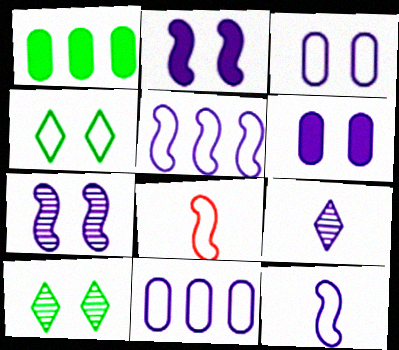[[2, 9, 11], 
[4, 8, 11], 
[5, 6, 9]]